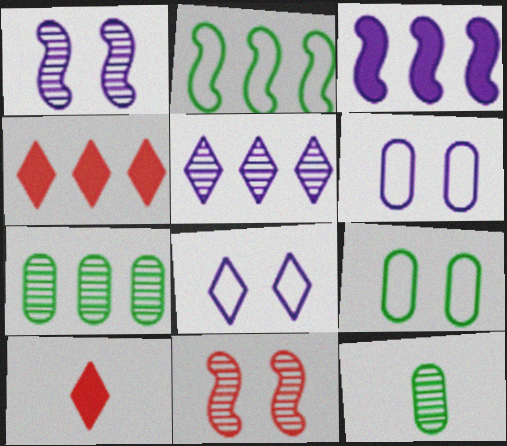[[5, 11, 12]]